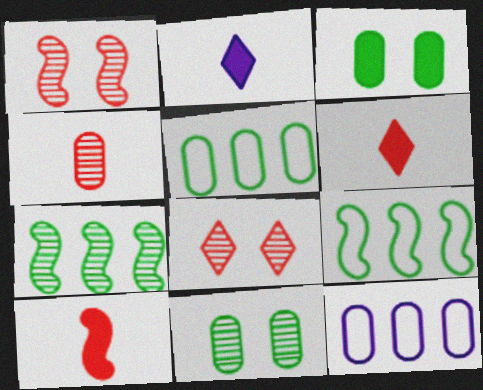[[1, 2, 5], 
[3, 4, 12]]